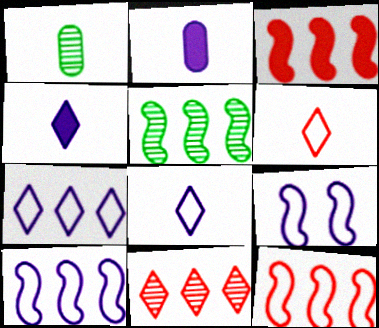[[3, 5, 10]]